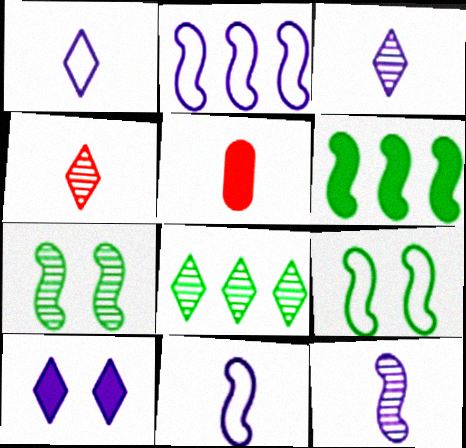[[5, 6, 10]]